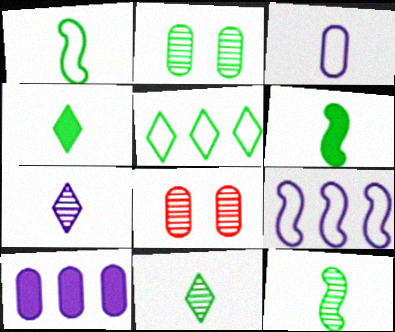[[1, 6, 12], 
[2, 5, 6], 
[4, 8, 9]]